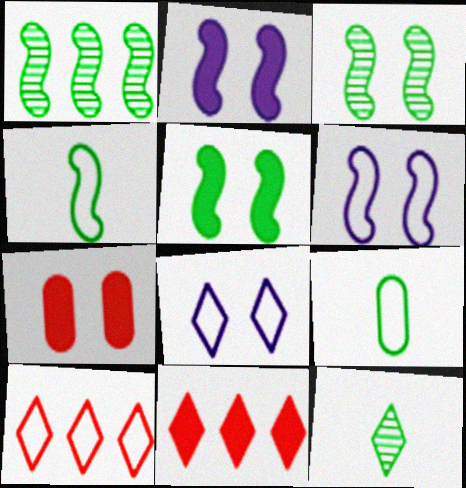[[1, 4, 5], 
[3, 7, 8], 
[6, 9, 10], 
[8, 11, 12]]